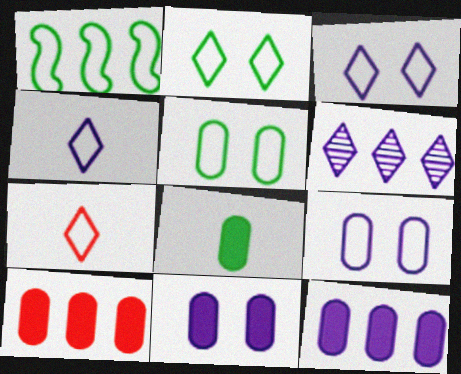[[1, 6, 10], 
[1, 7, 9], 
[8, 10, 11]]